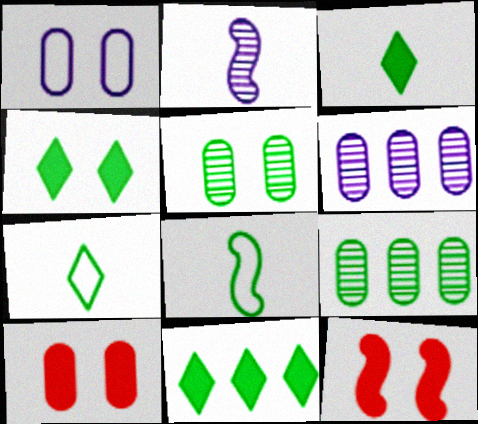[[1, 5, 10], 
[3, 4, 11], 
[4, 8, 9], 
[5, 8, 11], 
[6, 7, 12]]